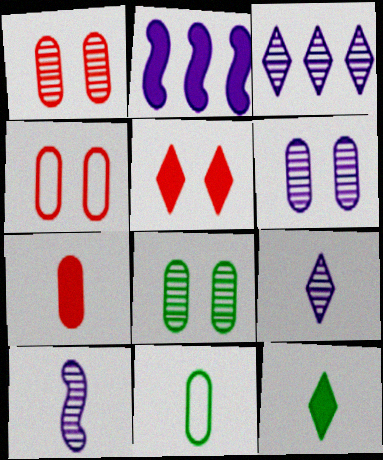[[1, 6, 8], 
[3, 6, 10]]